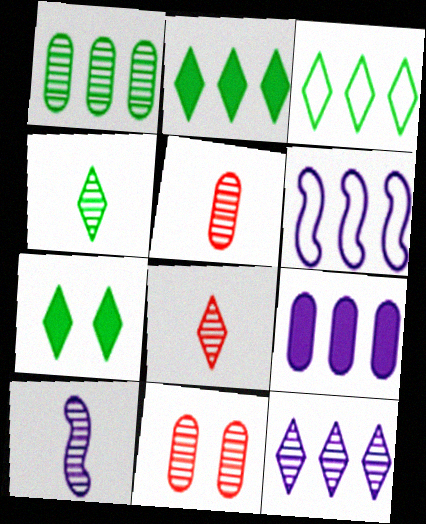[[3, 4, 7], 
[4, 5, 10], 
[5, 6, 7], 
[6, 9, 12]]